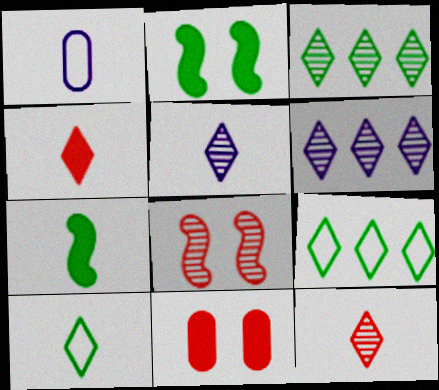[[1, 7, 12], 
[4, 5, 10]]